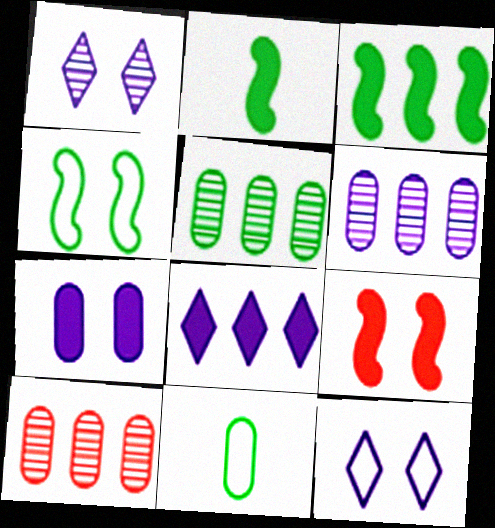[[2, 10, 12], 
[5, 6, 10], 
[7, 10, 11]]